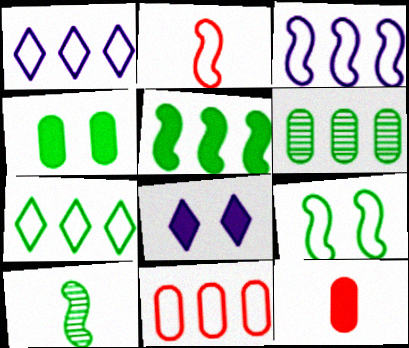[[2, 3, 9], 
[2, 6, 8], 
[3, 7, 11], 
[4, 7, 10], 
[5, 6, 7], 
[5, 8, 12], 
[5, 9, 10], 
[8, 10, 11]]